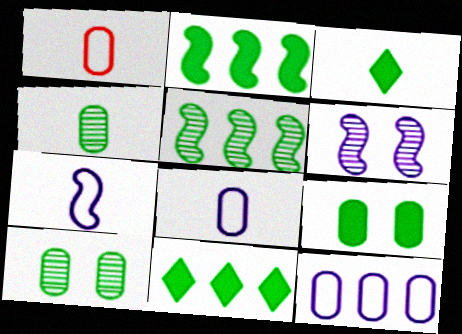[[1, 6, 11], 
[2, 3, 9]]